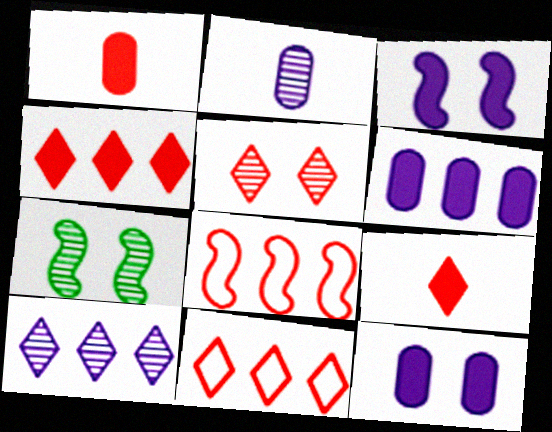[[1, 5, 8], 
[5, 9, 11]]